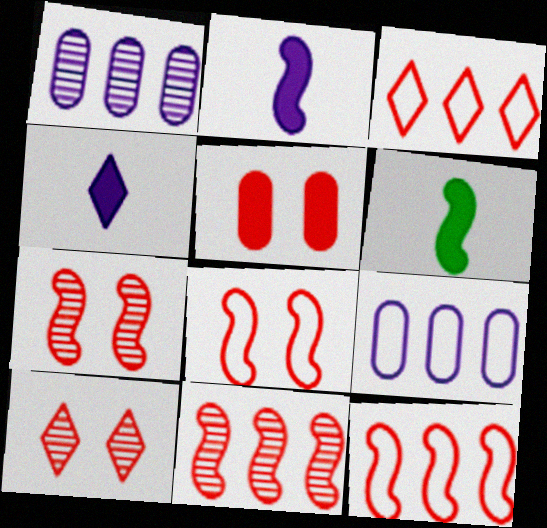[[5, 8, 10], 
[6, 9, 10]]